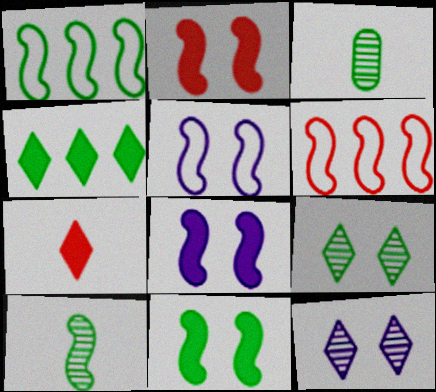[[1, 10, 11], 
[2, 8, 11], 
[6, 8, 10]]